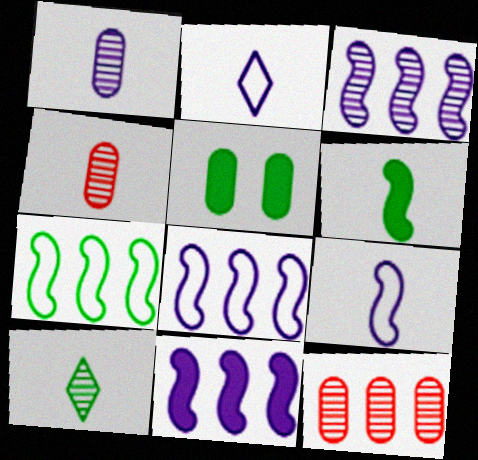[[2, 4, 6], 
[3, 8, 11], 
[5, 7, 10]]